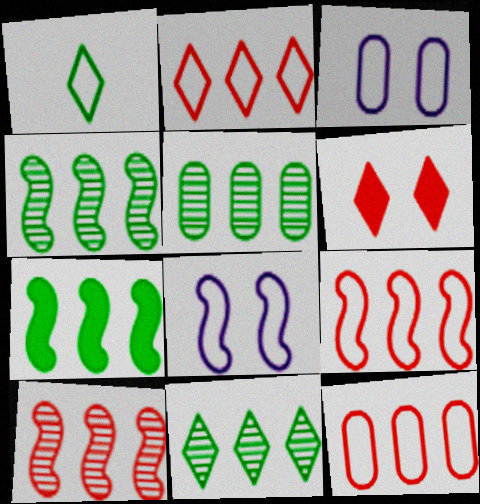[[1, 3, 9], 
[1, 8, 12], 
[2, 9, 12], 
[4, 5, 11]]